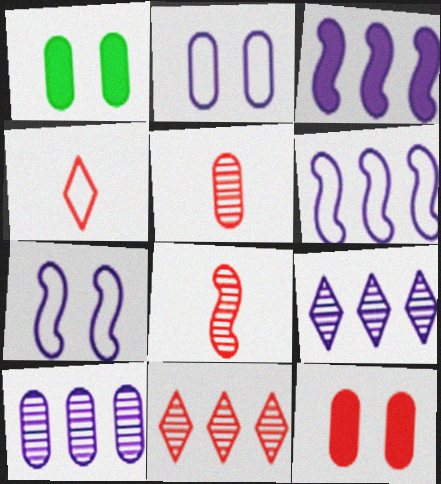[]